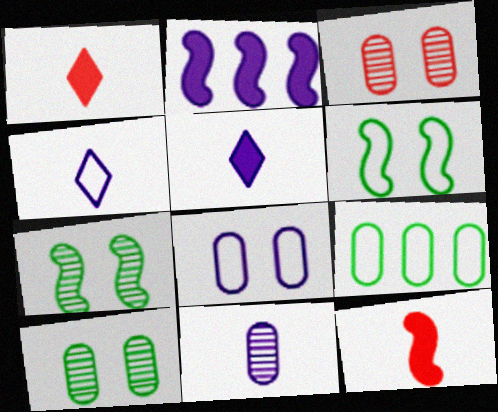[]